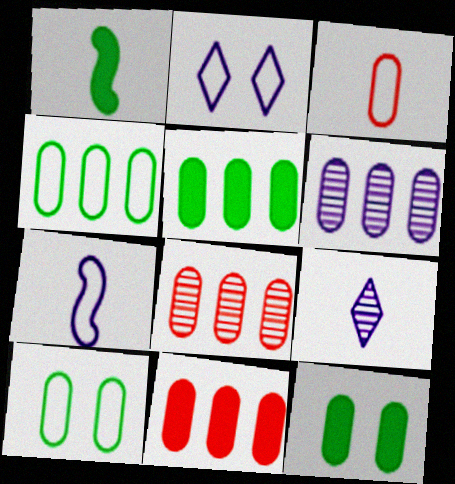[[1, 2, 8], 
[1, 3, 9], 
[3, 6, 12], 
[4, 6, 11]]